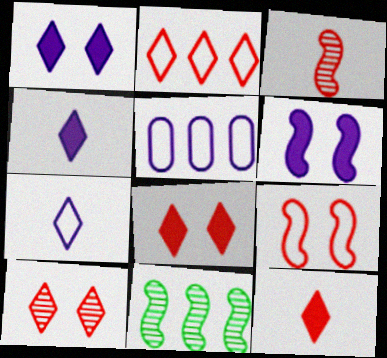[[2, 10, 12]]